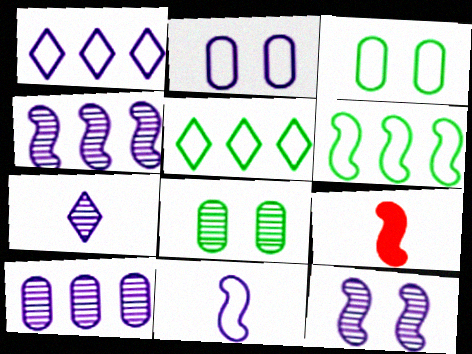[[1, 2, 11], 
[1, 8, 9], 
[6, 9, 12], 
[7, 10, 12]]